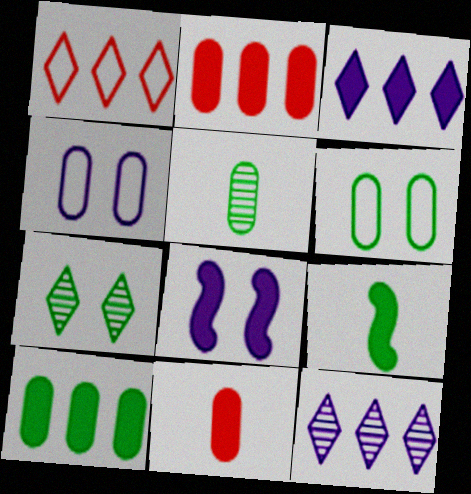[[1, 5, 8], 
[2, 4, 5], 
[5, 6, 10]]